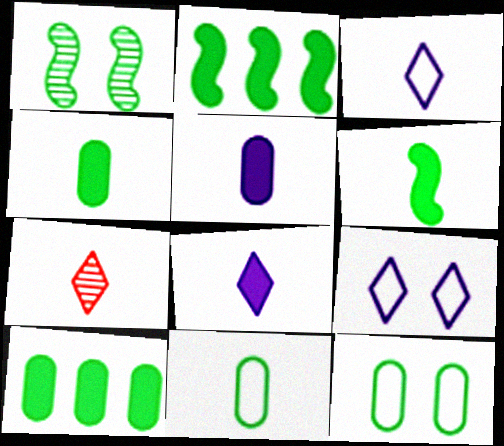[]